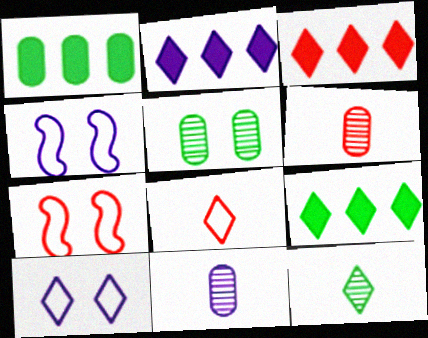[[2, 3, 9], 
[2, 4, 11], 
[3, 6, 7], 
[3, 10, 12], 
[4, 6, 9], 
[7, 9, 11]]